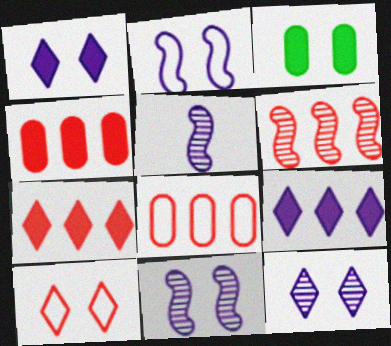[[3, 10, 11], 
[6, 7, 8]]